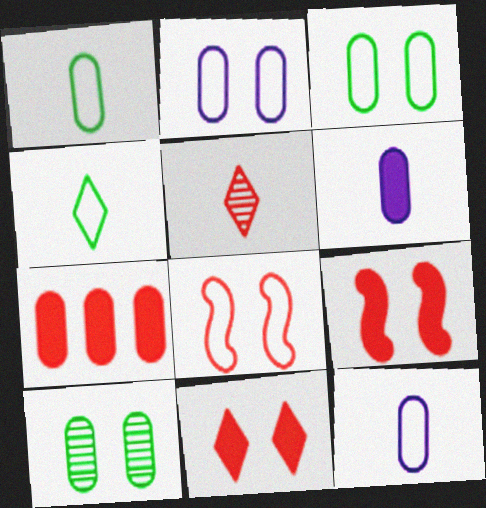[[5, 7, 8], 
[7, 10, 12]]